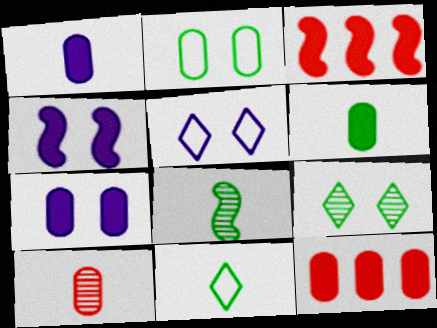[[5, 8, 12], 
[6, 7, 12], 
[6, 8, 11]]